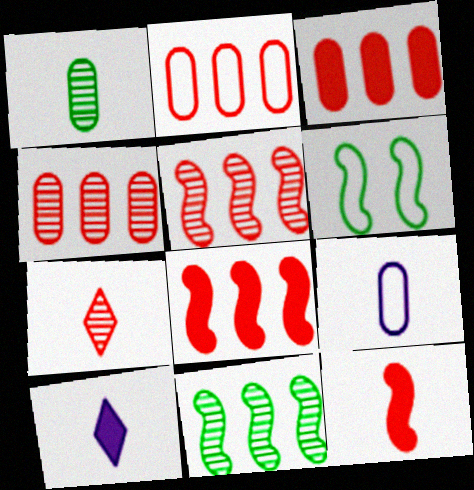[[2, 3, 4], 
[4, 6, 10]]